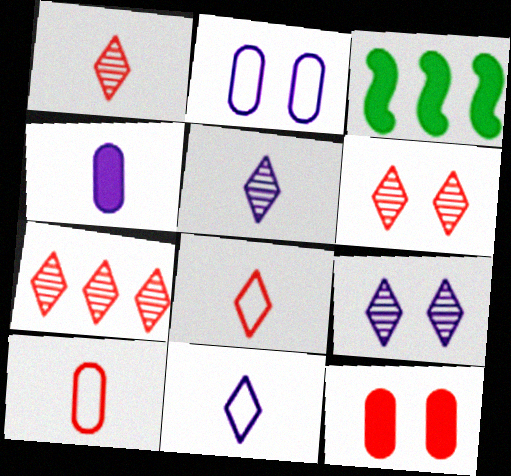[[1, 2, 3], 
[1, 6, 7], 
[3, 9, 10]]